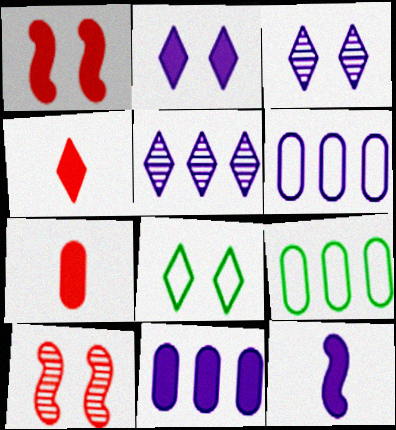[[2, 11, 12], 
[3, 6, 12], 
[4, 5, 8]]